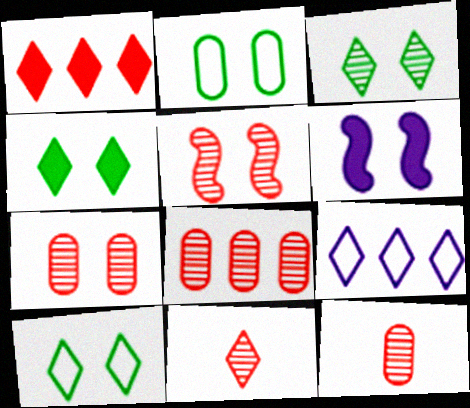[[3, 4, 10], 
[4, 9, 11], 
[5, 8, 11], 
[6, 7, 10], 
[7, 8, 12]]